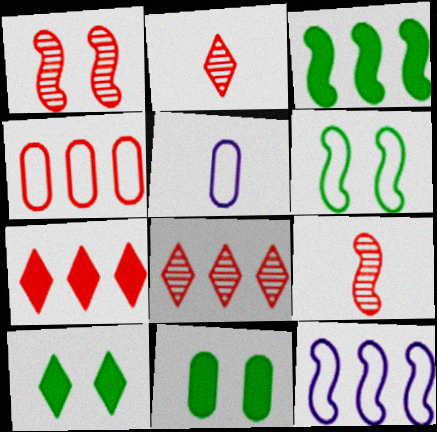[[2, 11, 12]]